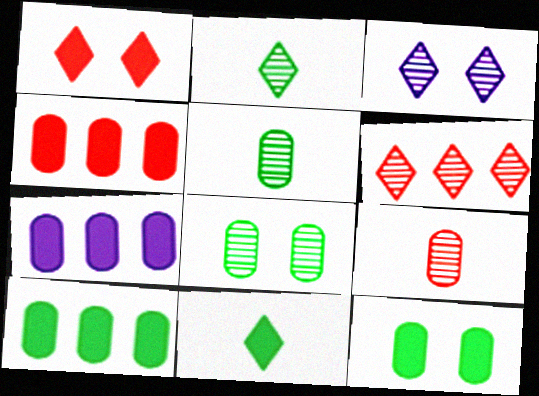[[2, 3, 6], 
[4, 7, 10]]